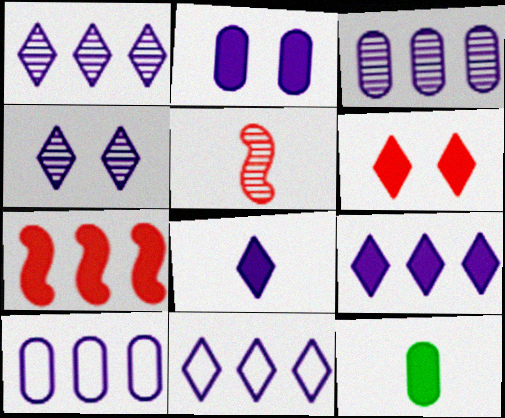[[1, 9, 11], 
[4, 8, 11]]